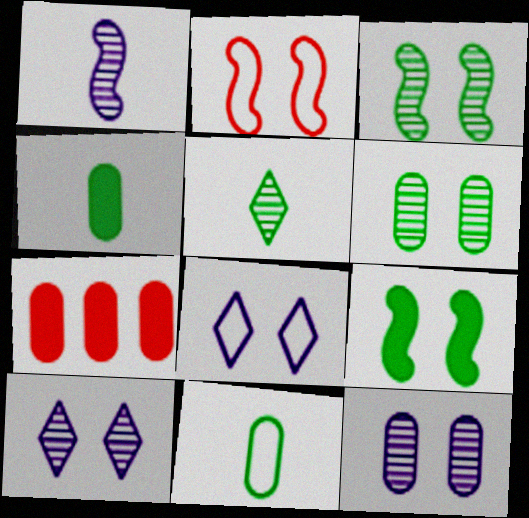[[7, 11, 12]]